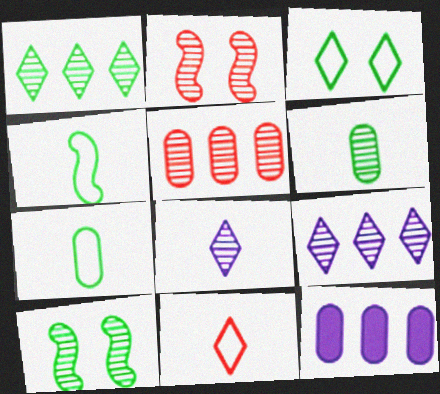[[1, 6, 10], 
[2, 6, 9], 
[5, 8, 10], 
[10, 11, 12]]